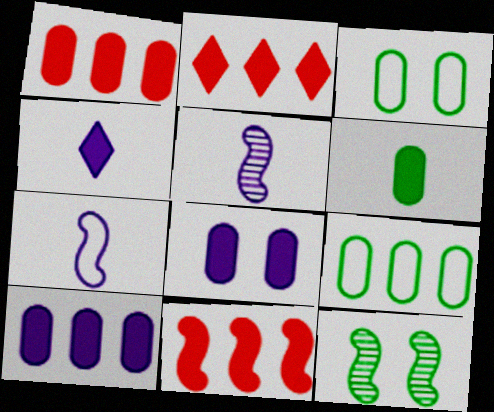[[1, 2, 11], 
[1, 6, 8], 
[2, 3, 5], 
[7, 11, 12]]